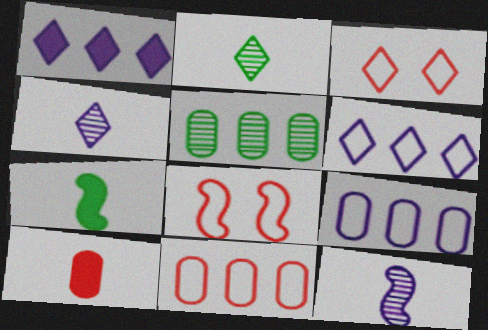[[1, 2, 3]]